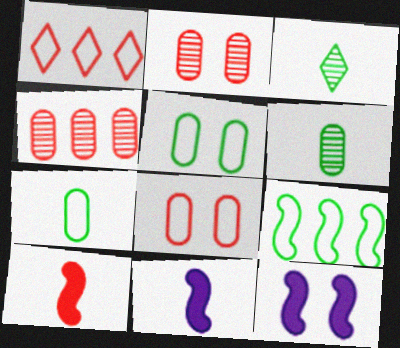[[1, 2, 10], 
[1, 6, 12]]